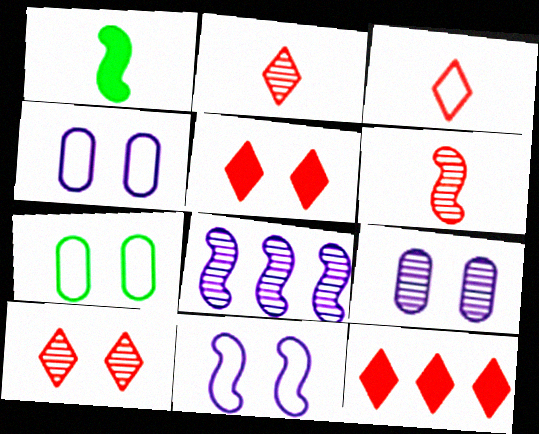[[3, 10, 12]]